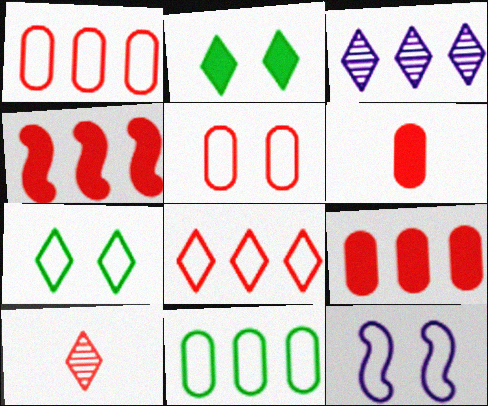[[3, 4, 11], 
[4, 5, 10], 
[5, 7, 12]]